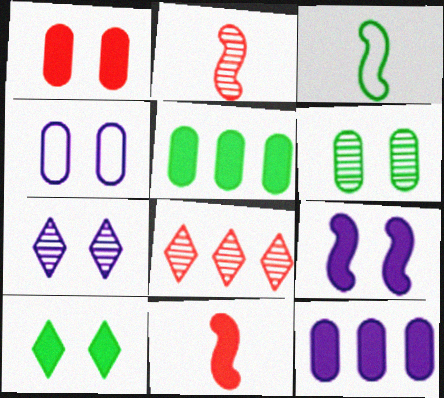[[1, 4, 6], 
[1, 9, 10], 
[4, 7, 9], 
[10, 11, 12]]